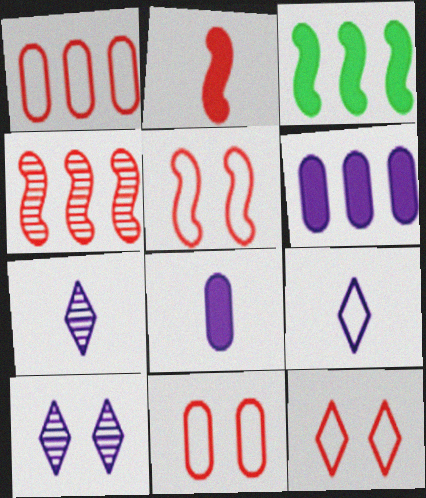[[2, 4, 5], 
[3, 7, 11], 
[5, 11, 12]]